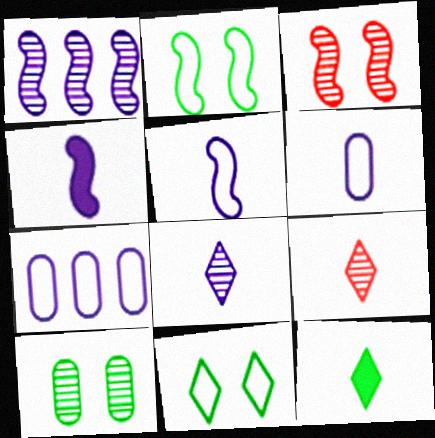[[1, 9, 10], 
[3, 7, 12], 
[4, 6, 8]]